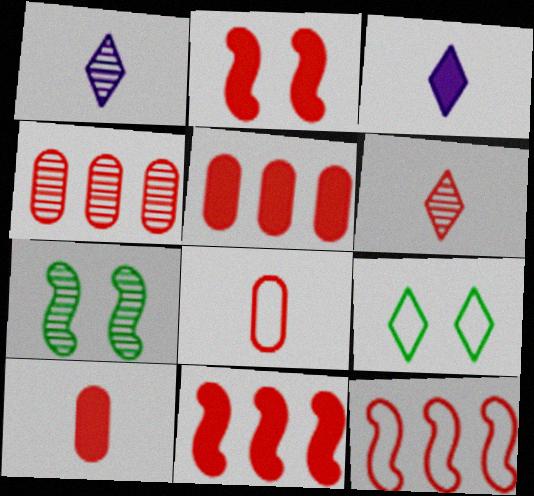[[1, 4, 7]]